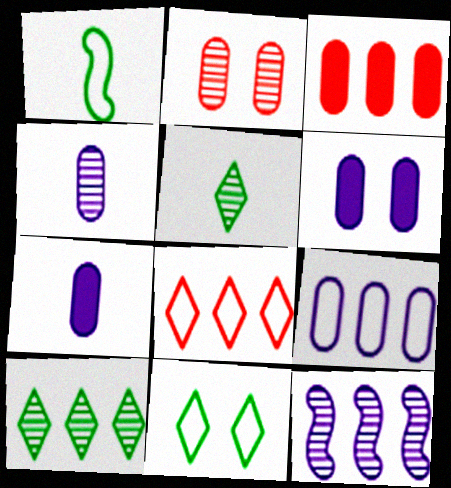[[2, 5, 12], 
[4, 6, 9]]